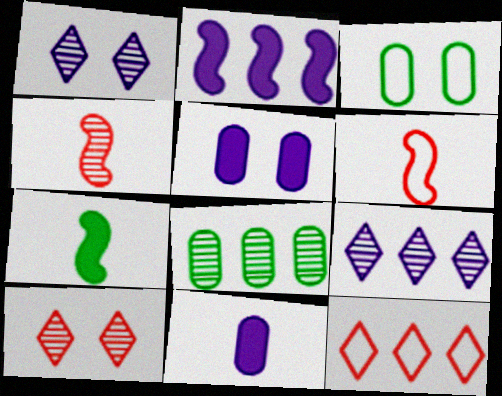[[1, 4, 8], 
[2, 8, 12]]